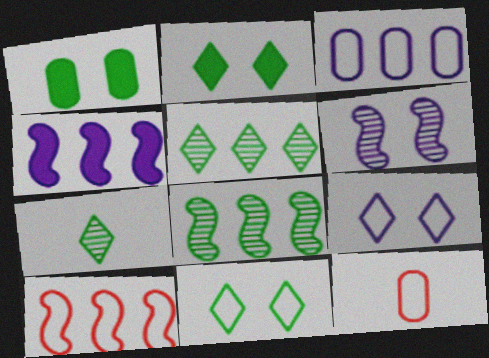[[4, 8, 10]]